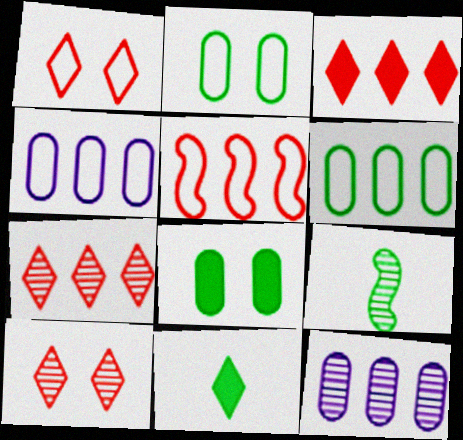[[9, 10, 12]]